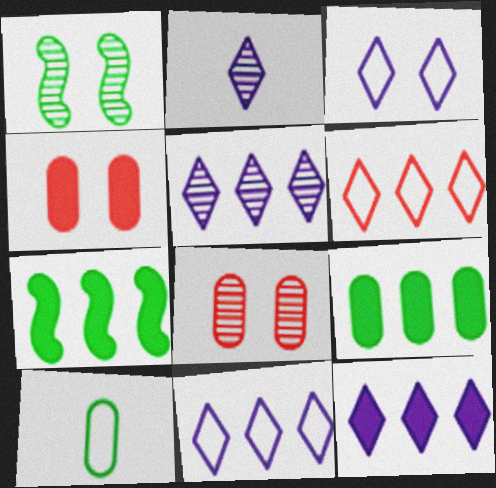[[1, 3, 4], 
[2, 3, 12], 
[5, 11, 12]]